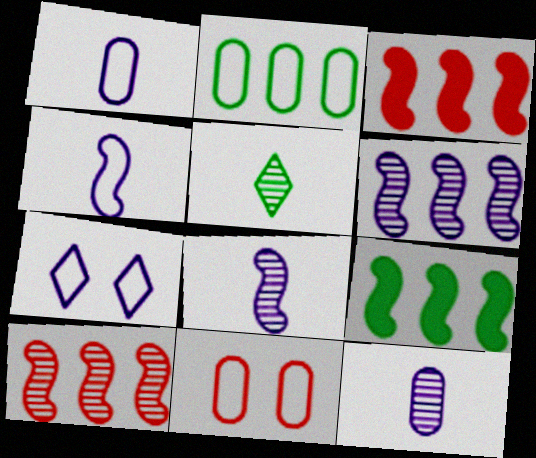[[1, 2, 11]]